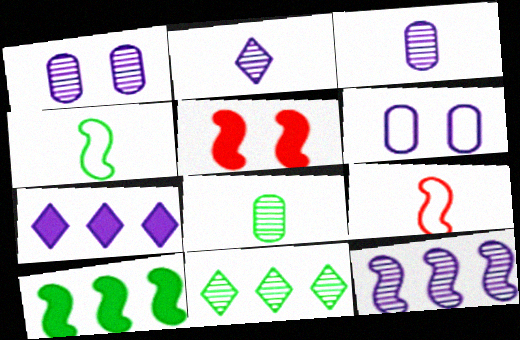[[1, 2, 12], 
[4, 5, 12]]